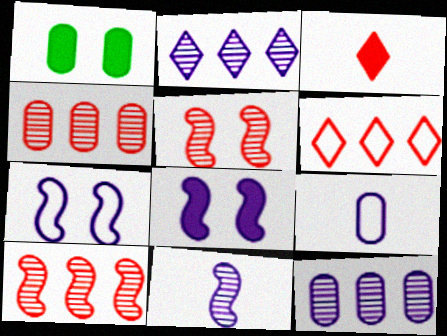[[1, 4, 9], 
[1, 6, 11], 
[2, 8, 9]]